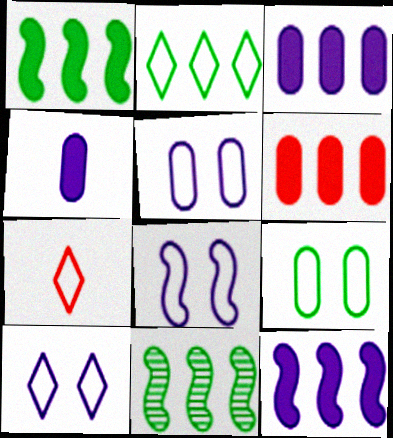[[2, 7, 10], 
[5, 8, 10]]